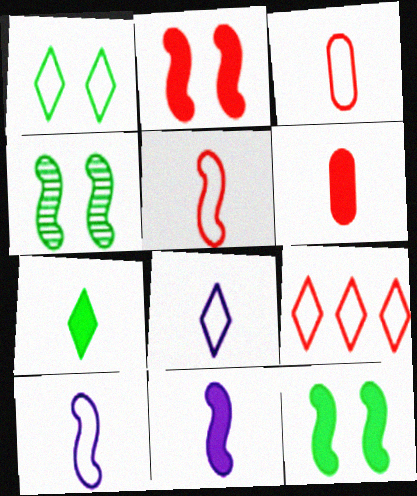[[1, 8, 9], 
[6, 7, 11]]